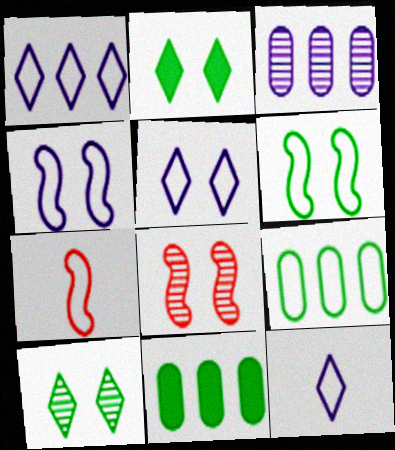[[1, 5, 12], 
[2, 3, 7], 
[5, 7, 9], 
[8, 11, 12]]